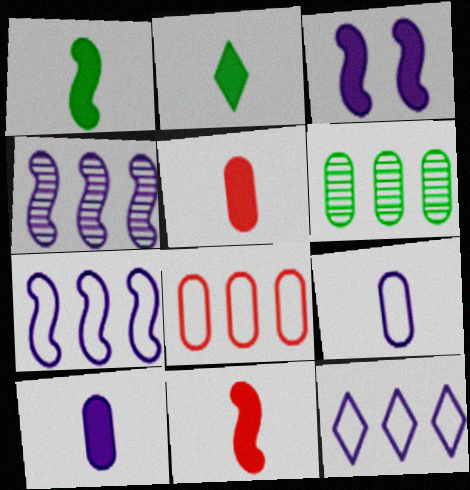[[2, 10, 11]]